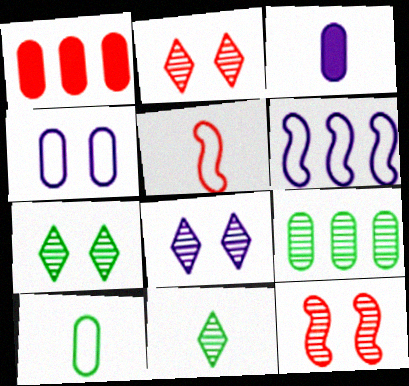[[1, 2, 5], 
[2, 7, 8], 
[3, 5, 11], 
[3, 6, 8]]